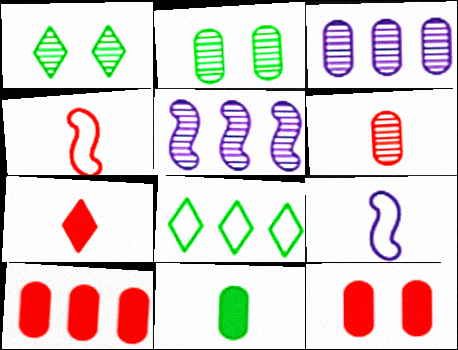[[1, 5, 6], 
[1, 9, 10], 
[2, 3, 6], 
[4, 6, 7], 
[5, 8, 10]]